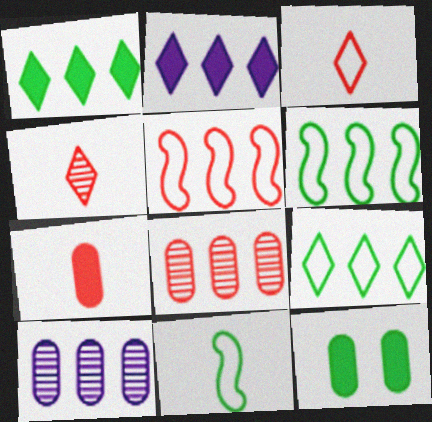[[1, 5, 10], 
[2, 6, 8]]